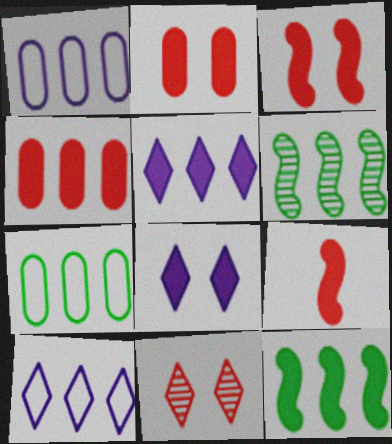[[4, 5, 12], 
[4, 6, 10]]